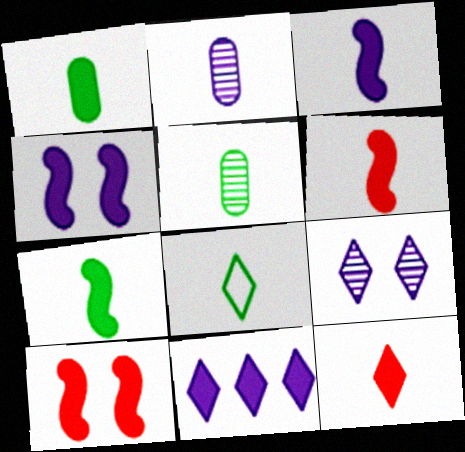[[1, 3, 12], 
[1, 10, 11], 
[2, 6, 8], 
[3, 6, 7], 
[5, 7, 8]]